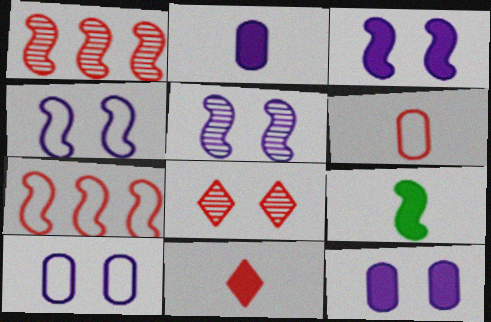[[1, 4, 9], 
[2, 9, 11], 
[3, 4, 5], 
[5, 7, 9]]